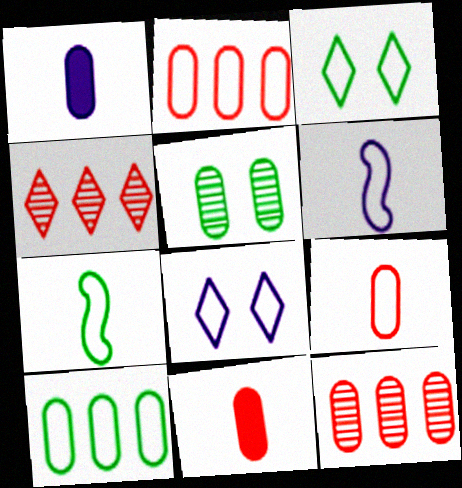[[1, 2, 5], 
[2, 3, 6], 
[2, 7, 8], 
[3, 7, 10]]